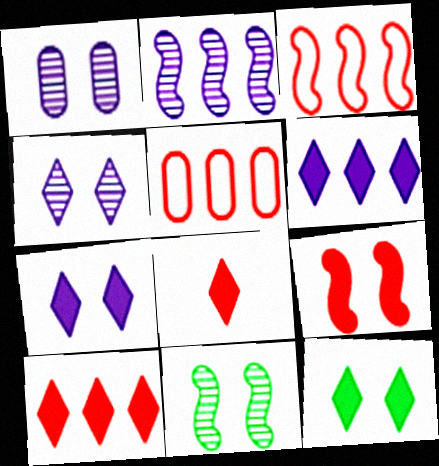[[6, 8, 12]]